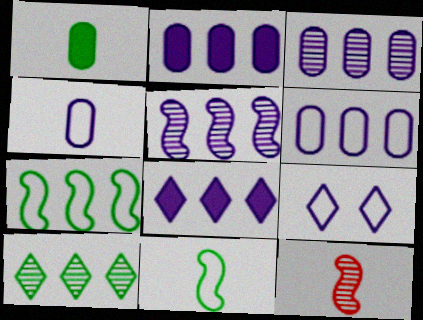[[2, 3, 6], 
[5, 6, 8]]